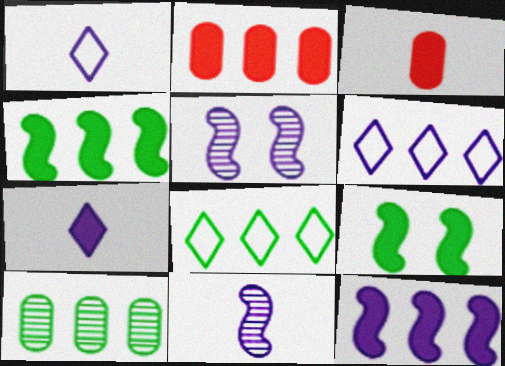[[2, 7, 9], 
[3, 5, 8], 
[4, 8, 10]]